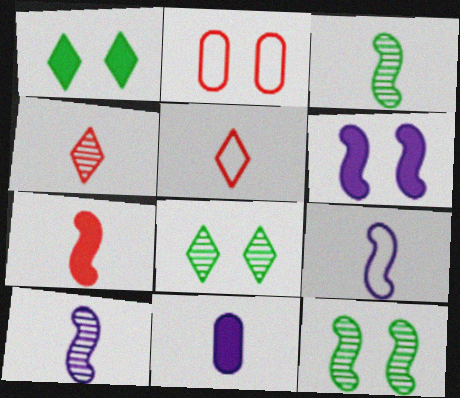[[2, 6, 8], 
[3, 5, 11], 
[3, 7, 9]]